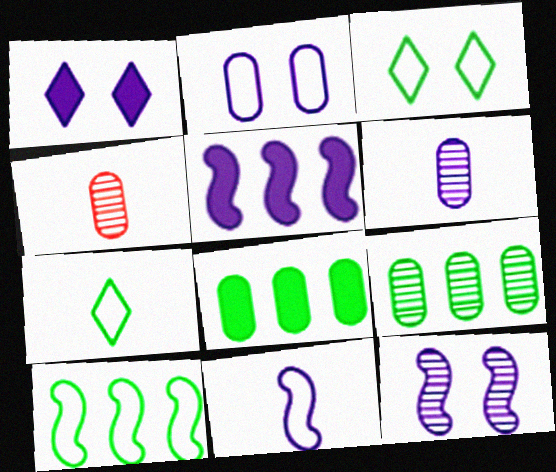[[1, 2, 12], 
[1, 4, 10], 
[2, 4, 8], 
[3, 4, 5], 
[5, 11, 12]]